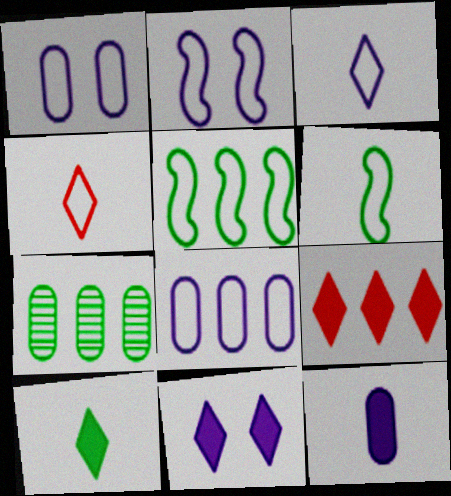[[1, 4, 5], 
[2, 3, 8], 
[9, 10, 11]]